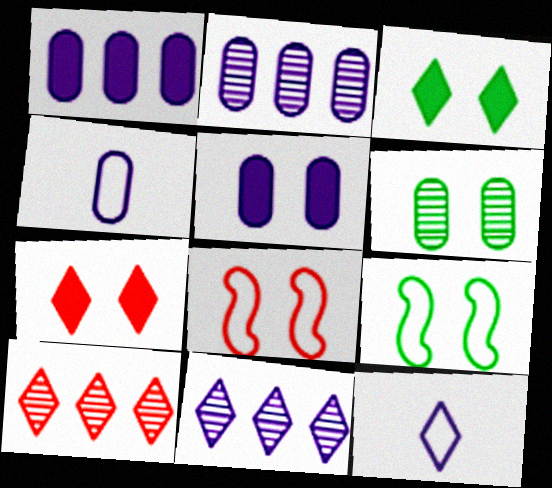[[2, 4, 5], 
[3, 6, 9], 
[3, 10, 12]]